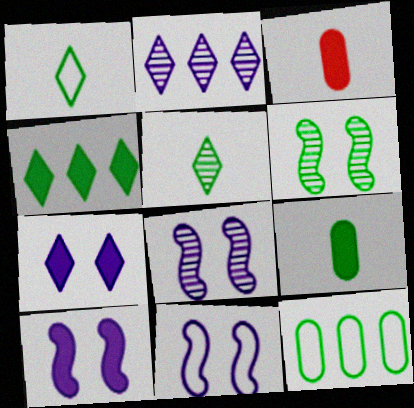[[3, 4, 10], 
[8, 10, 11]]